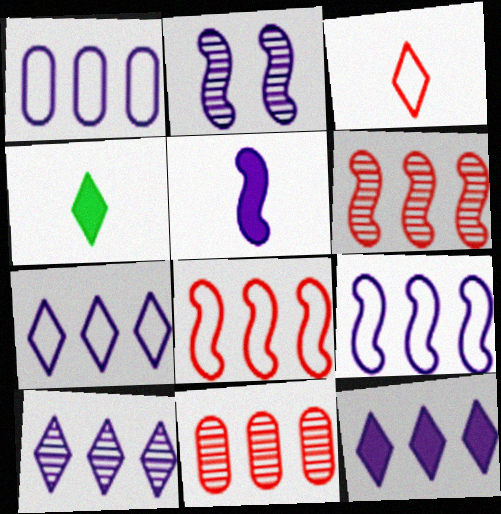[[1, 7, 9], 
[2, 5, 9], 
[7, 10, 12]]